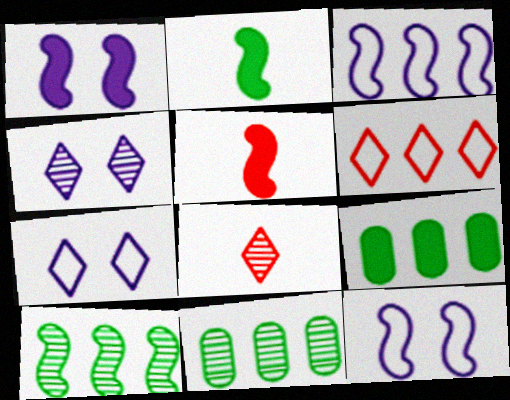[[5, 7, 11], 
[5, 10, 12], 
[8, 9, 12]]